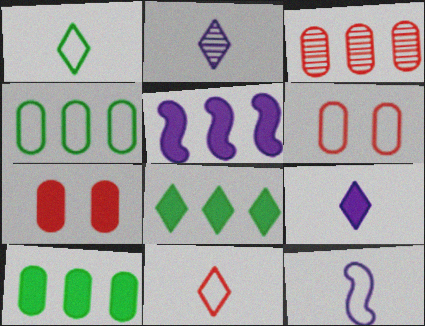[]